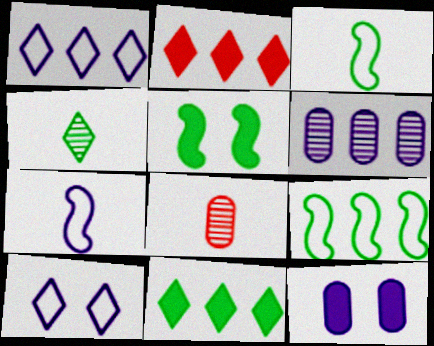[[1, 5, 8], 
[2, 4, 10], 
[2, 6, 9]]